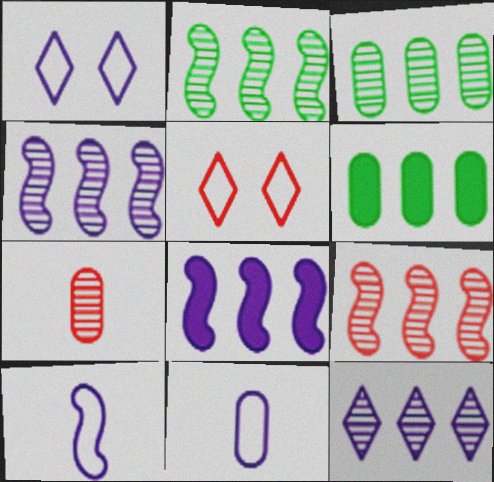[[2, 4, 9], 
[3, 9, 12]]